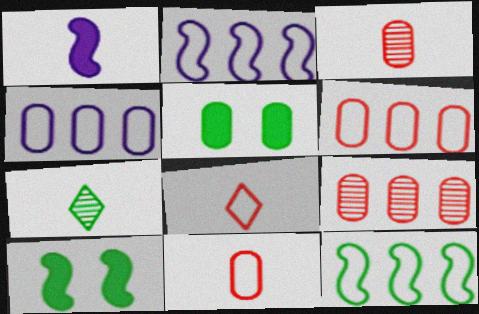[[1, 7, 11], 
[3, 4, 5], 
[5, 7, 12]]